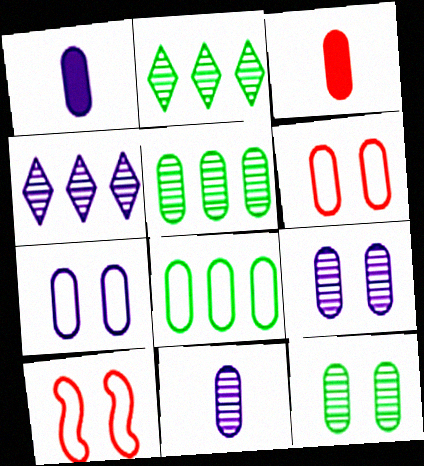[[1, 2, 10], 
[1, 5, 6], 
[3, 5, 7], 
[3, 8, 9]]